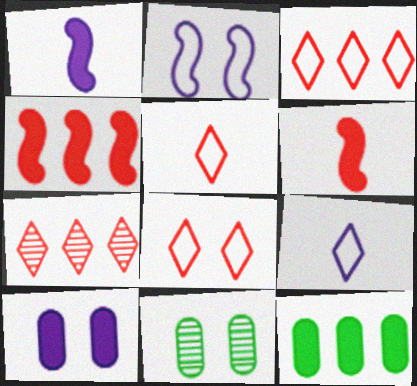[[1, 3, 11], 
[3, 5, 8], 
[4, 9, 11]]